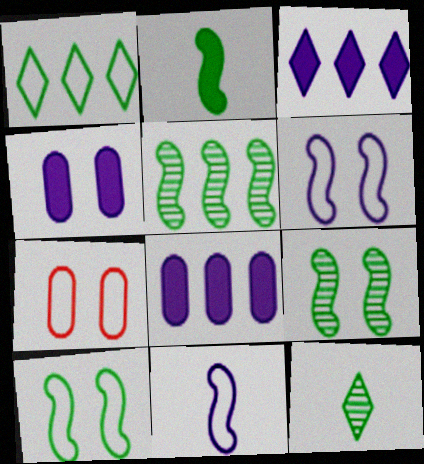[[1, 7, 11], 
[2, 5, 10]]